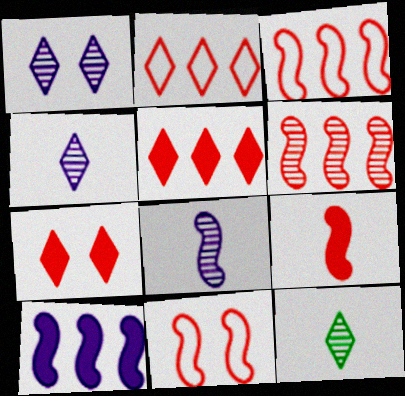[[6, 9, 11]]